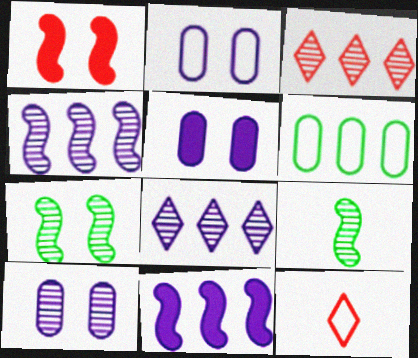[[2, 5, 10], 
[3, 6, 11], 
[3, 9, 10]]